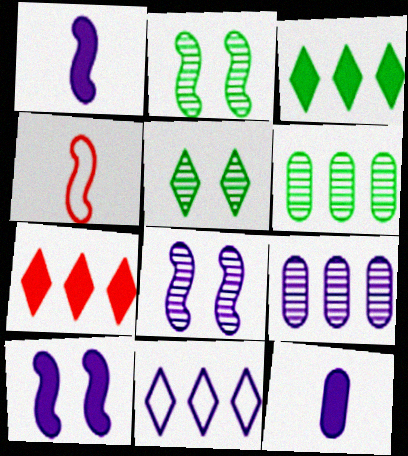[[8, 11, 12]]